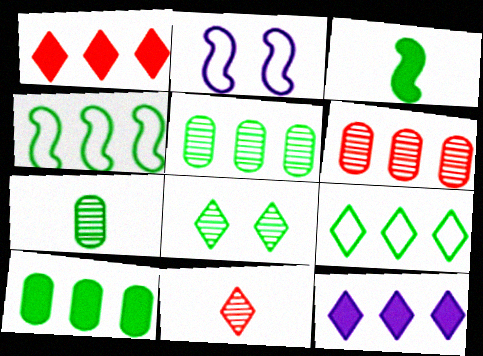[[1, 2, 7], 
[2, 10, 11], 
[4, 6, 12]]